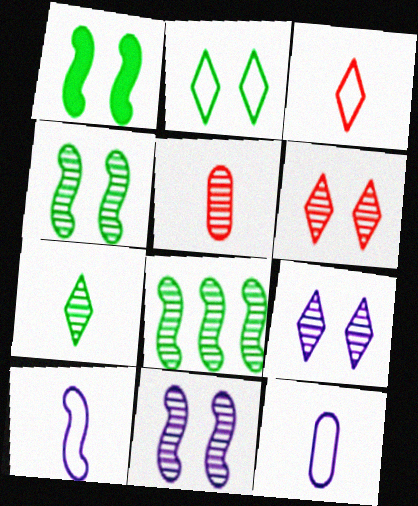[[5, 8, 9]]